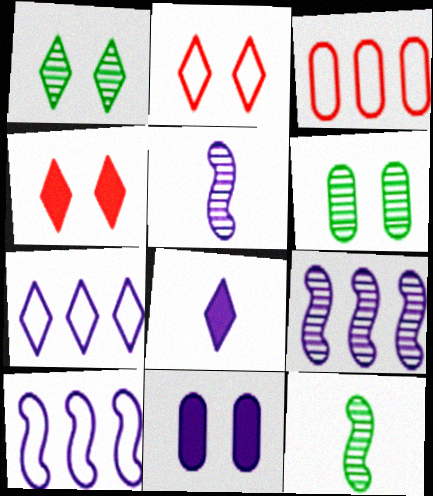[[5, 7, 11]]